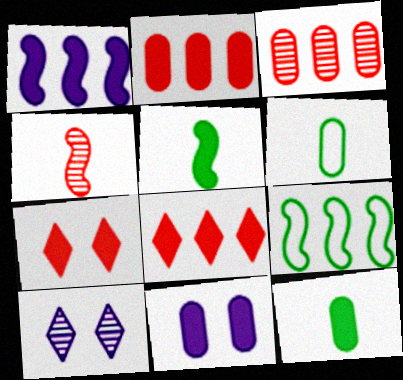[[1, 7, 12], 
[2, 11, 12], 
[3, 6, 11], 
[5, 8, 11]]